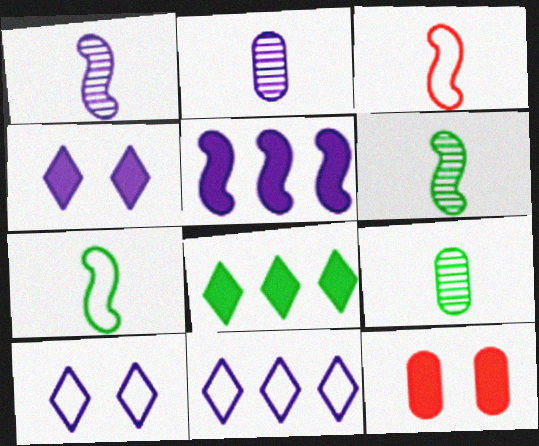[[2, 5, 10], 
[6, 11, 12]]